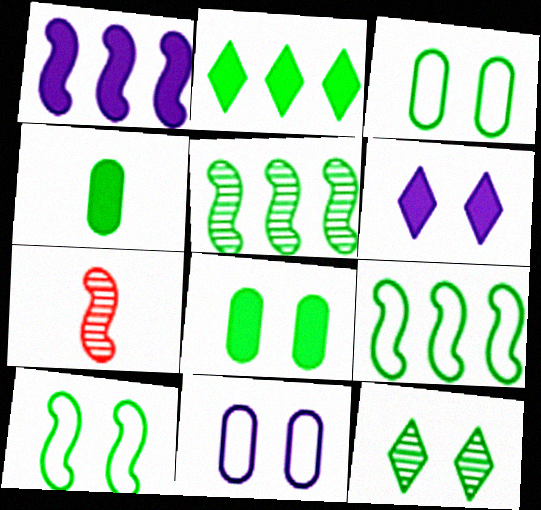[[1, 7, 10], 
[2, 7, 11], 
[4, 9, 12], 
[8, 10, 12]]